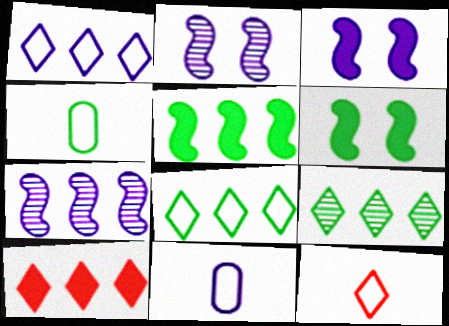[[1, 9, 10], 
[2, 4, 10], 
[4, 6, 9]]